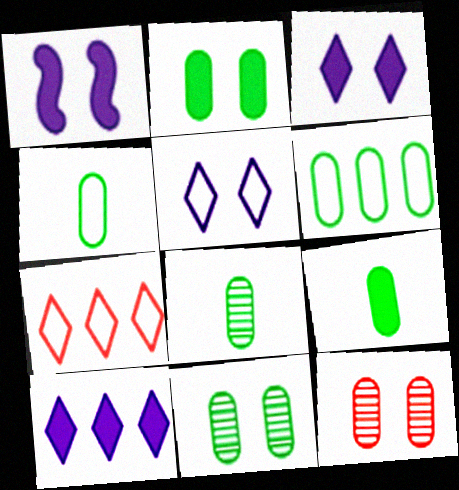[[1, 7, 8], 
[2, 6, 8], 
[4, 8, 9], 
[6, 9, 11]]